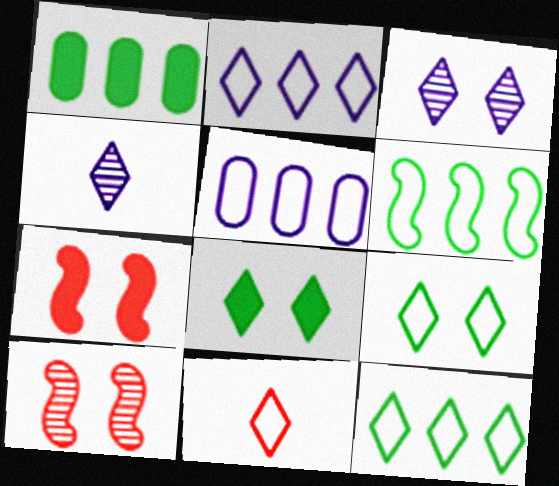[[2, 9, 11]]